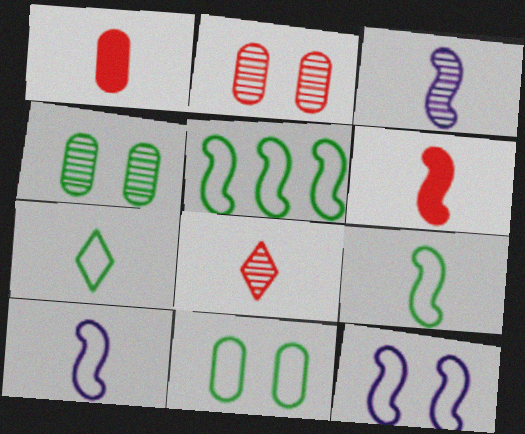[[1, 3, 7], 
[3, 6, 9], 
[5, 7, 11]]